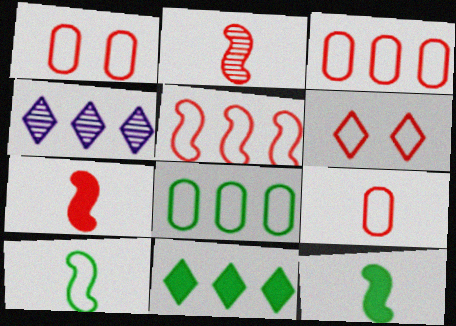[[1, 3, 9], 
[1, 4, 12], 
[5, 6, 9]]